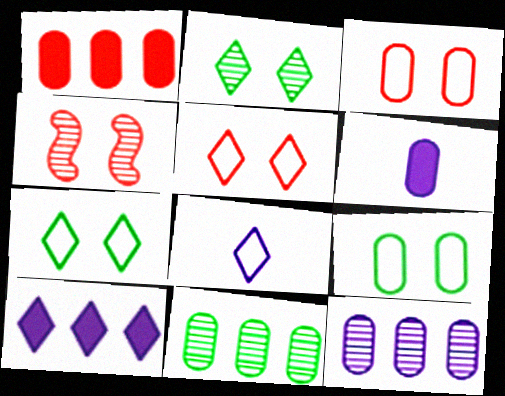[[3, 6, 11]]